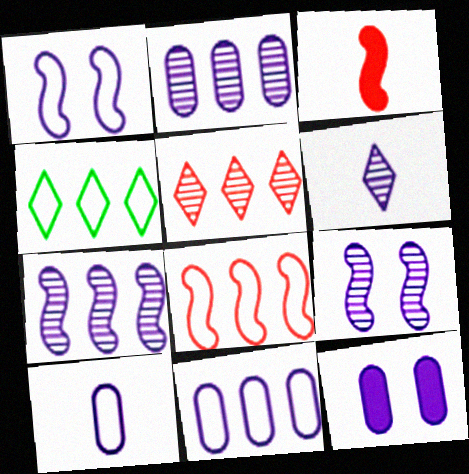[[2, 6, 9], 
[2, 10, 12], 
[4, 8, 11]]